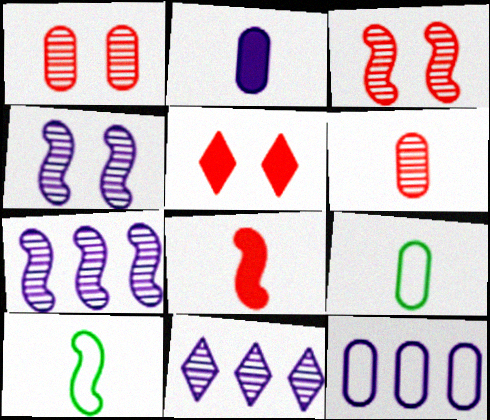[[2, 6, 9], 
[5, 7, 9]]